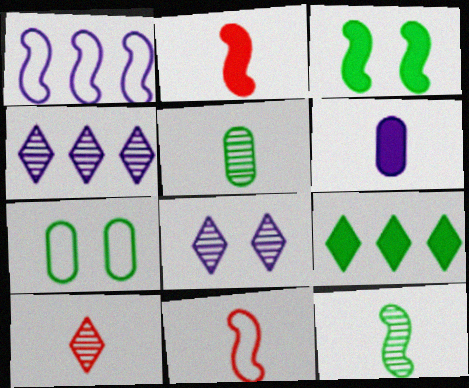[[1, 6, 8], 
[2, 4, 7], 
[7, 9, 12]]